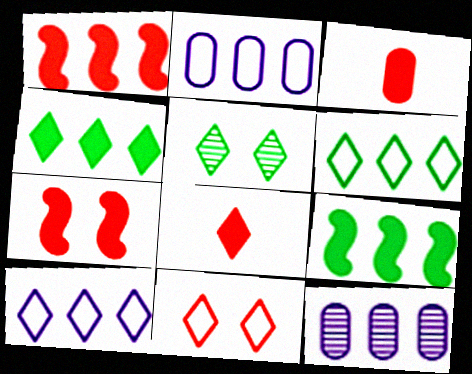[[1, 6, 12], 
[5, 8, 10]]